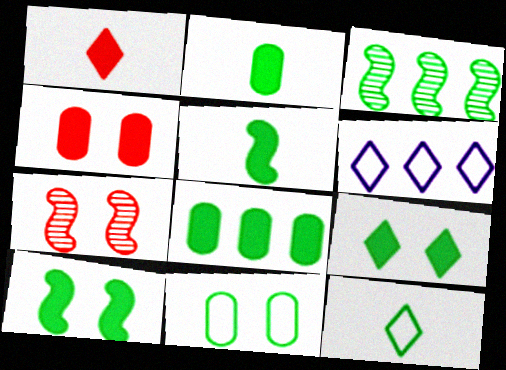[[2, 6, 7], 
[5, 8, 9]]